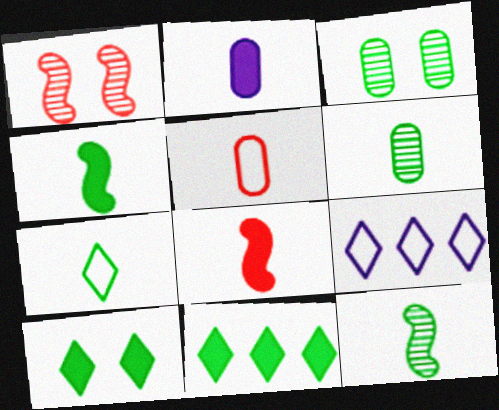[[2, 5, 6], 
[3, 8, 9], 
[4, 6, 7]]